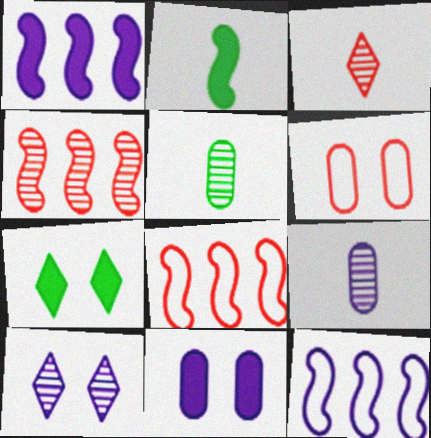[[4, 5, 10], 
[7, 8, 9]]